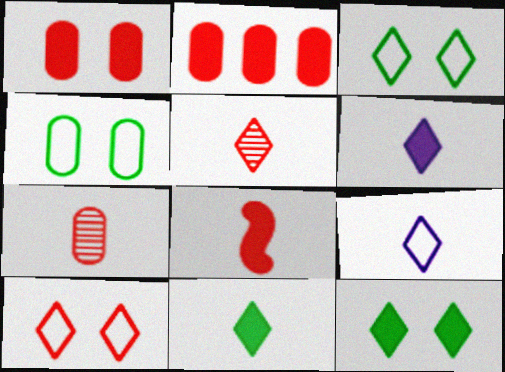[[5, 9, 11]]